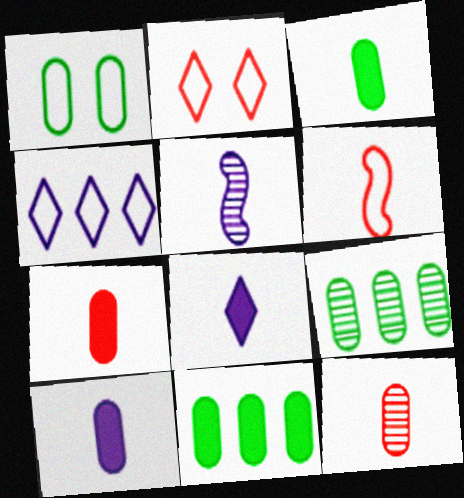[[1, 3, 9], 
[1, 4, 6], 
[2, 5, 11], 
[3, 7, 10]]